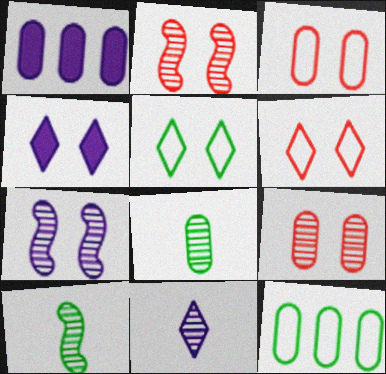[[1, 3, 8], 
[1, 6, 10]]